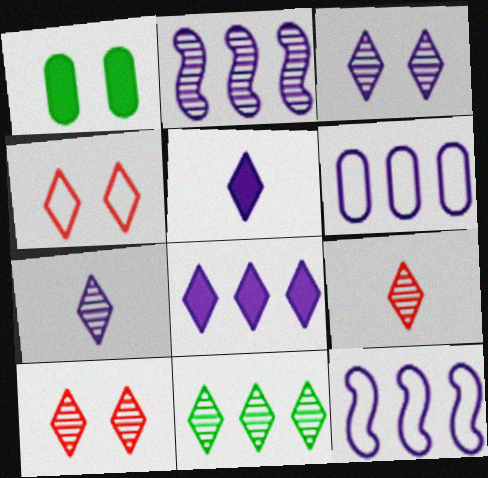[[1, 9, 12], 
[2, 6, 8], 
[3, 9, 11], 
[4, 5, 11], 
[7, 10, 11]]